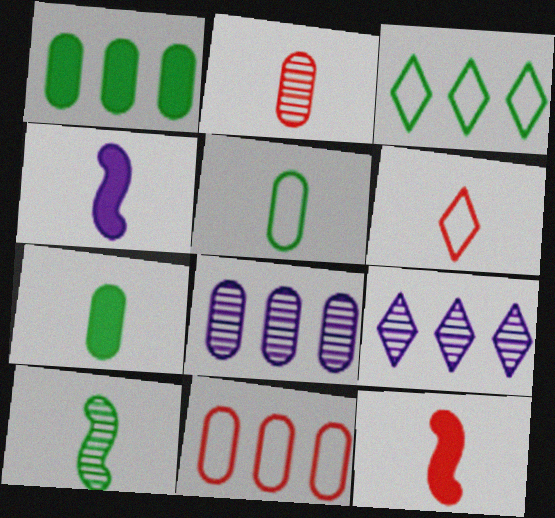[[1, 8, 11], 
[2, 6, 12]]